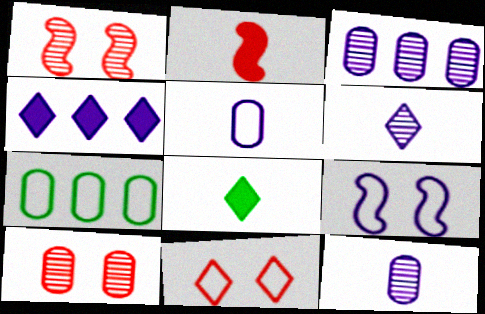[[4, 9, 12]]